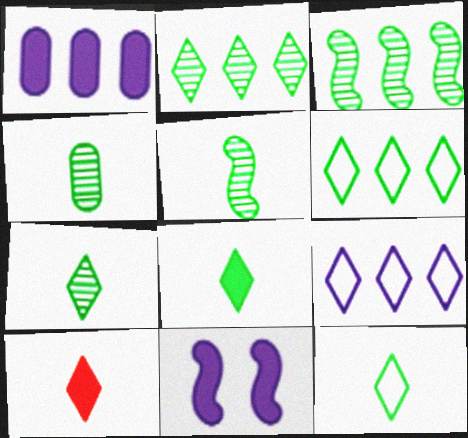[[4, 5, 7], 
[7, 8, 12]]